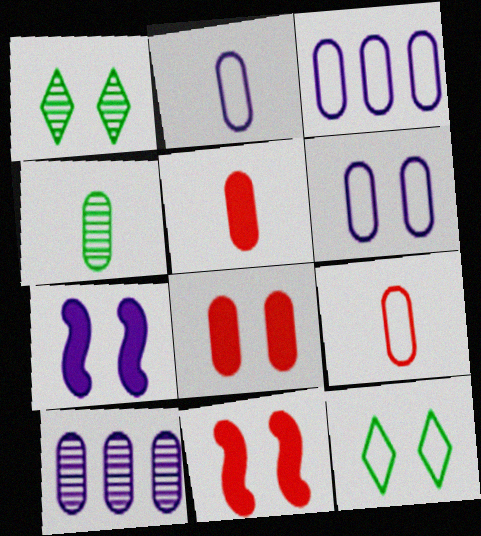[[1, 6, 11], 
[2, 3, 6], 
[2, 4, 5], 
[3, 4, 8]]